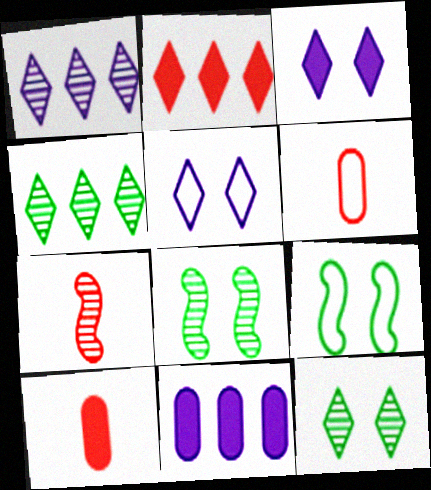[[1, 9, 10]]